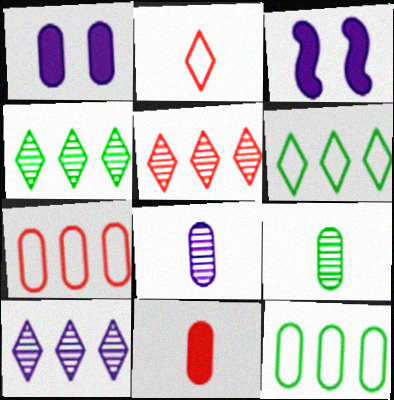[[1, 7, 9], 
[4, 5, 10]]